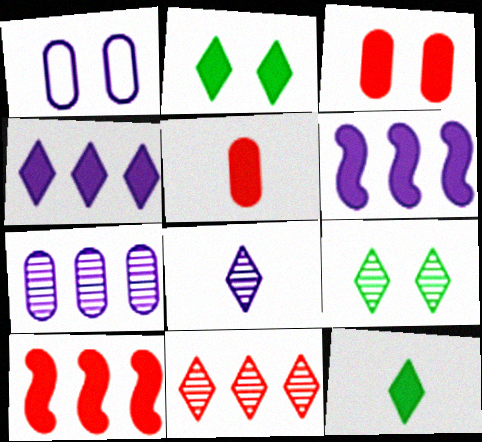[[1, 6, 8], 
[2, 5, 6], 
[3, 6, 12], 
[8, 9, 11]]